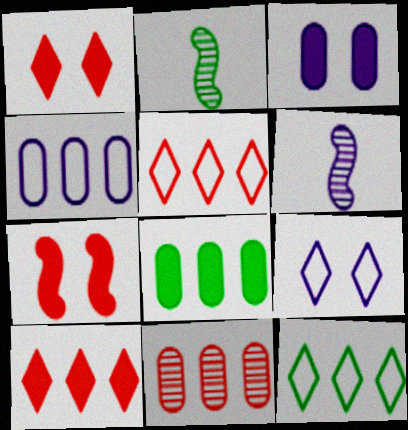[[1, 2, 4], 
[2, 3, 5], 
[4, 8, 11]]